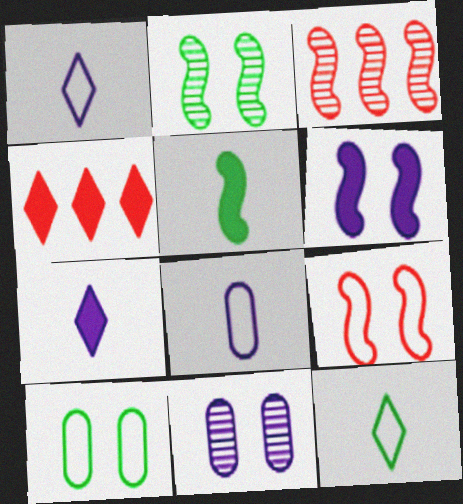[[2, 4, 8], 
[2, 6, 9], 
[3, 7, 10]]